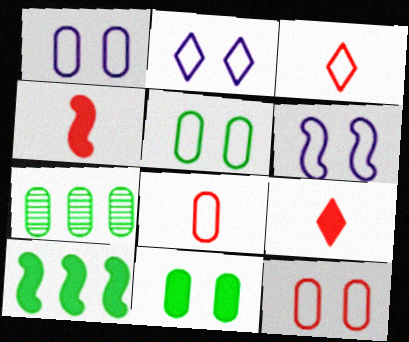[[1, 2, 6], 
[1, 5, 12], 
[2, 4, 7], 
[6, 7, 9]]